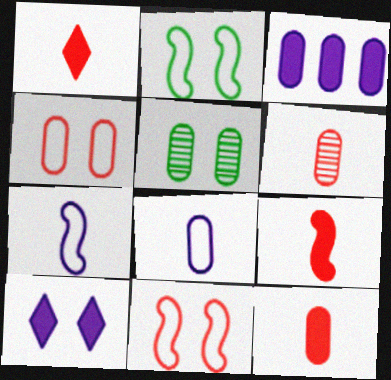[[1, 9, 12], 
[5, 10, 11]]